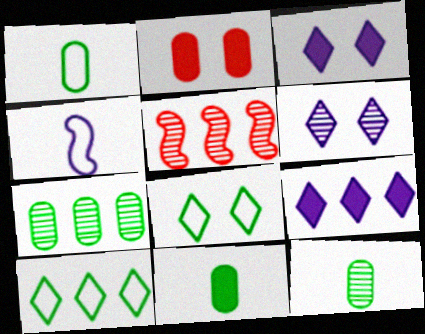[[1, 3, 5], 
[1, 11, 12], 
[5, 6, 12]]